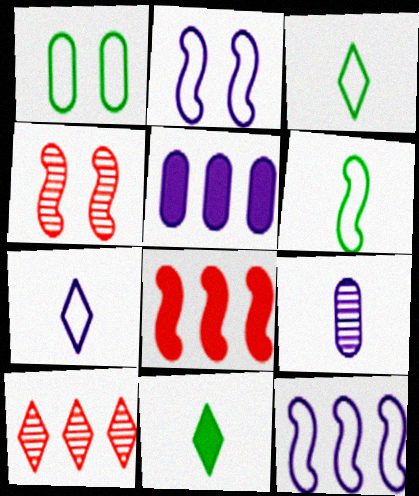[[3, 4, 5]]